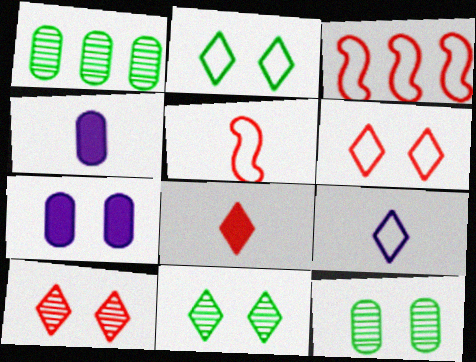[[3, 4, 11]]